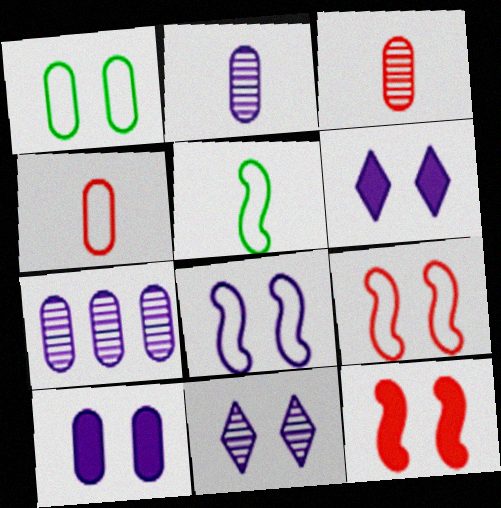[[1, 11, 12], 
[8, 10, 11]]